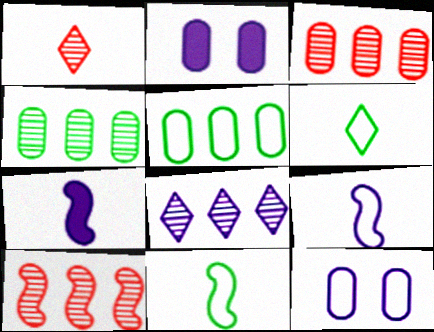[[2, 6, 10], 
[2, 8, 9], 
[4, 8, 10], 
[7, 8, 12]]